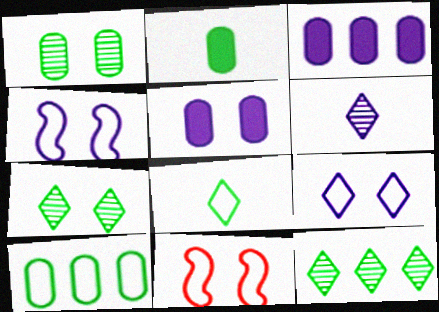[[1, 2, 10], 
[3, 4, 6], 
[5, 7, 11]]